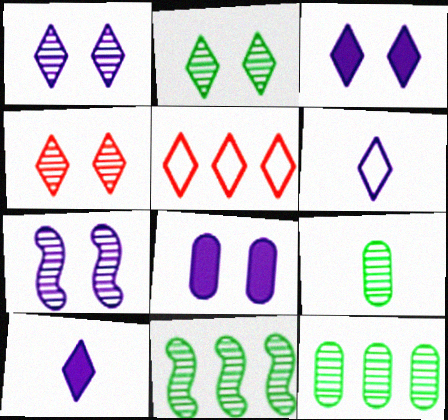[[1, 2, 4], 
[2, 5, 10], 
[2, 9, 11]]